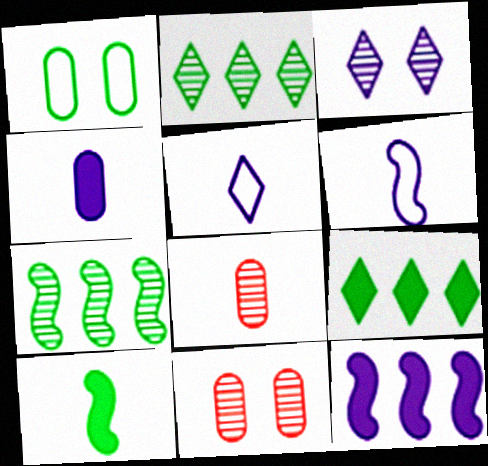[[1, 2, 10], 
[3, 7, 8], 
[5, 8, 10], 
[6, 9, 11]]